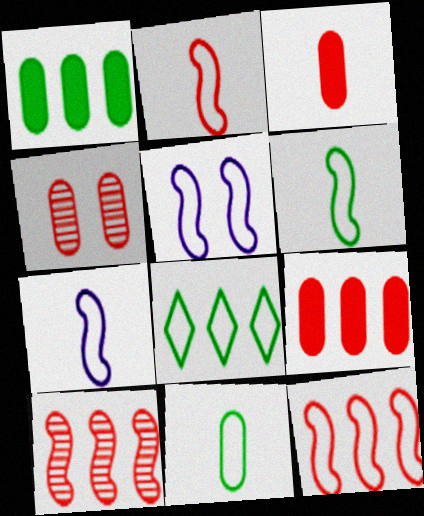[[2, 6, 7], 
[5, 6, 12]]